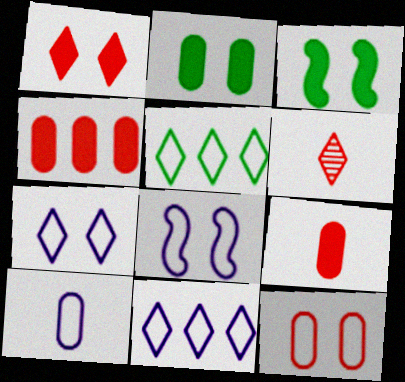[[8, 10, 11]]